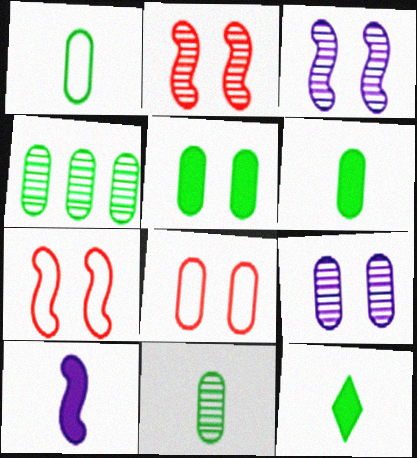[[1, 4, 5], 
[1, 6, 11], 
[5, 8, 9]]